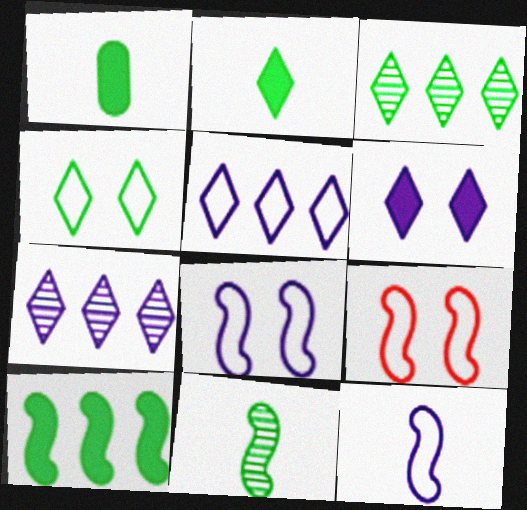[[1, 7, 9], 
[2, 3, 4]]